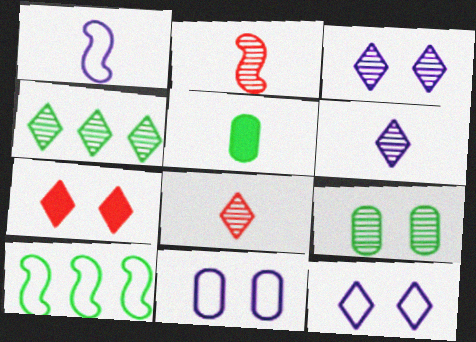[[1, 5, 8], 
[3, 4, 8]]